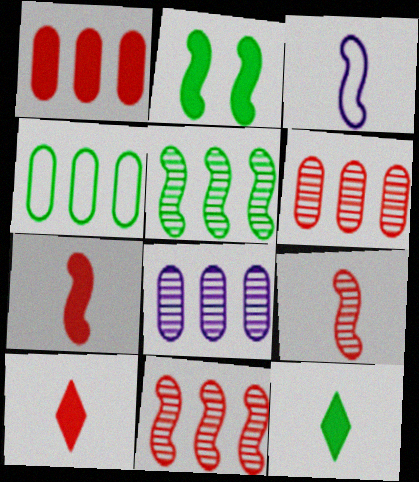[[1, 4, 8], 
[2, 3, 11]]